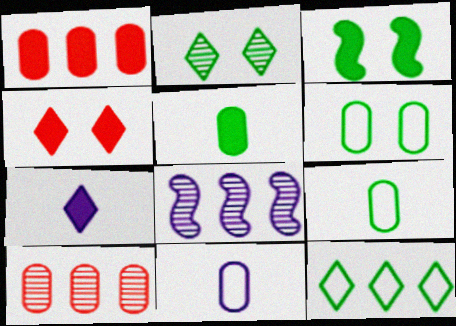[[1, 3, 7], 
[1, 8, 12], 
[2, 3, 6], 
[4, 8, 9]]